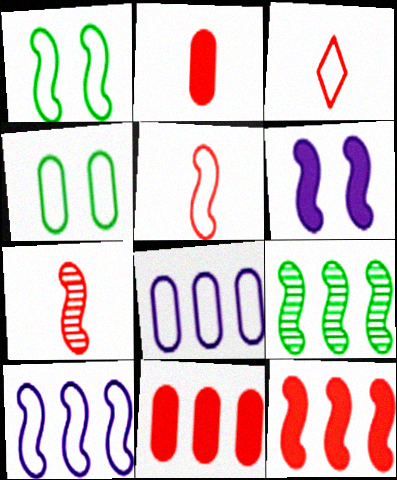[[1, 3, 8], 
[1, 5, 10], 
[2, 3, 7], 
[3, 4, 10], 
[5, 6, 9], 
[9, 10, 12]]